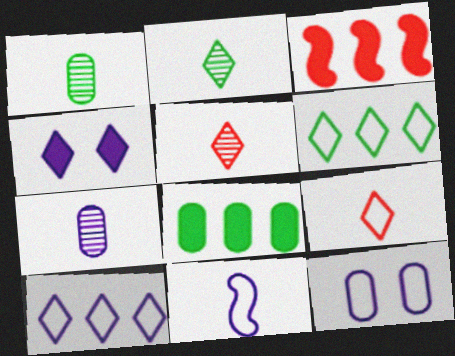[[2, 3, 12], 
[4, 5, 6], 
[10, 11, 12]]